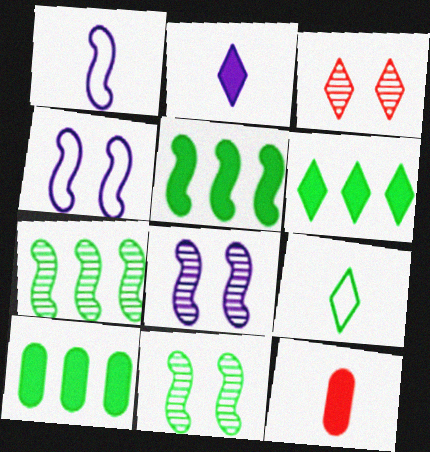[[1, 3, 10], 
[5, 6, 10], 
[9, 10, 11]]